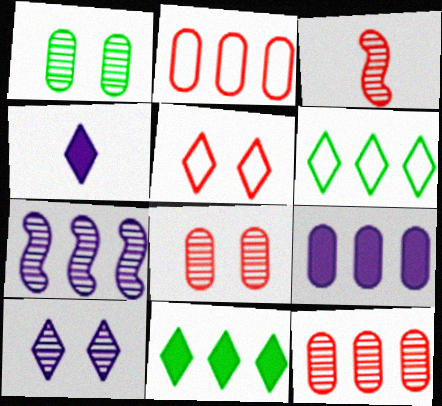[[2, 7, 11]]